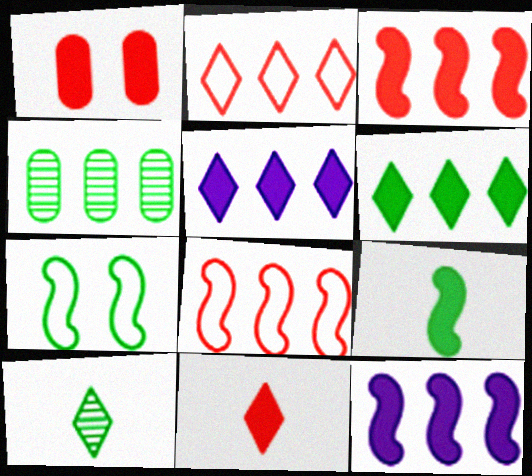[[1, 3, 11], 
[1, 5, 9], 
[2, 4, 12], 
[4, 5, 8]]